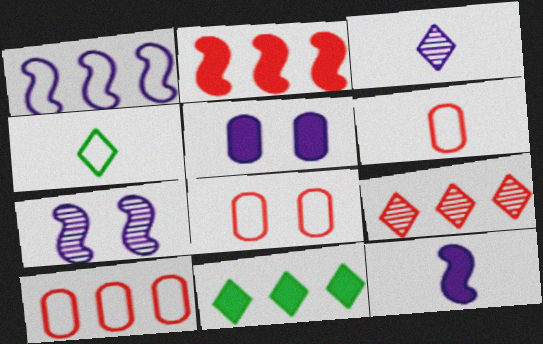[[1, 3, 5], 
[1, 4, 8], 
[1, 7, 12], 
[2, 9, 10], 
[6, 7, 11], 
[6, 8, 10]]